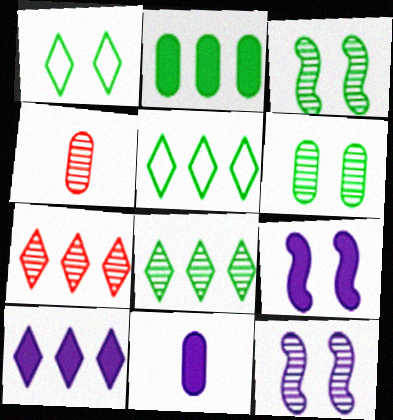[[4, 5, 9], 
[4, 8, 12], 
[5, 7, 10], 
[9, 10, 11]]